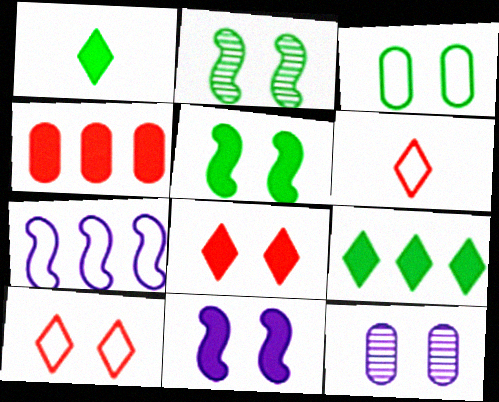[[1, 4, 11], 
[3, 6, 7], 
[5, 10, 12]]